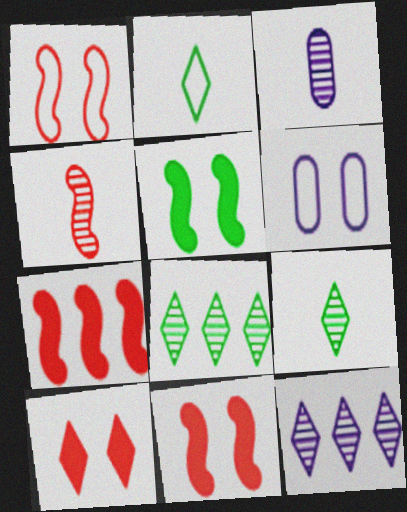[[1, 4, 7], 
[2, 10, 12], 
[3, 4, 9], 
[6, 7, 9]]